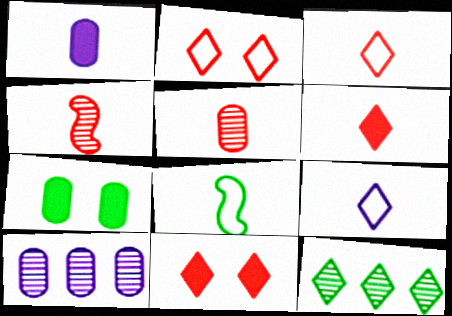[[7, 8, 12], 
[8, 10, 11], 
[9, 11, 12]]